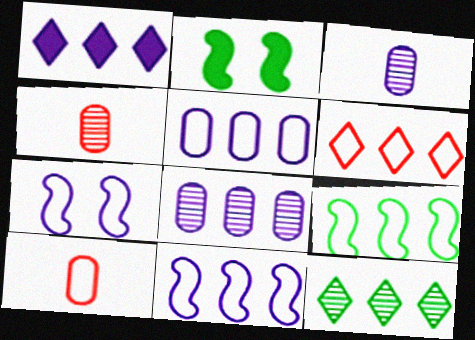[[1, 3, 7], 
[1, 6, 12], 
[1, 8, 11], 
[2, 3, 6], 
[5, 6, 9]]